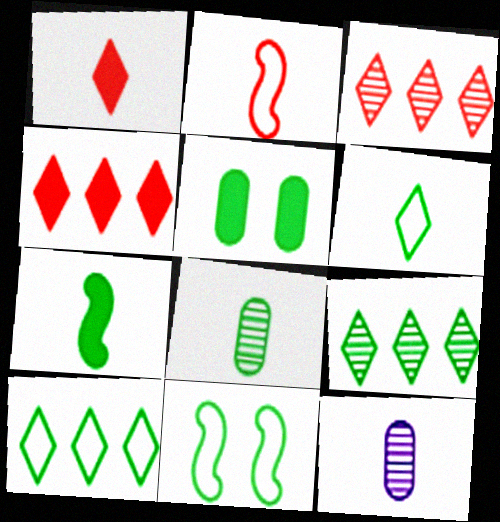[[4, 11, 12], 
[6, 7, 8]]